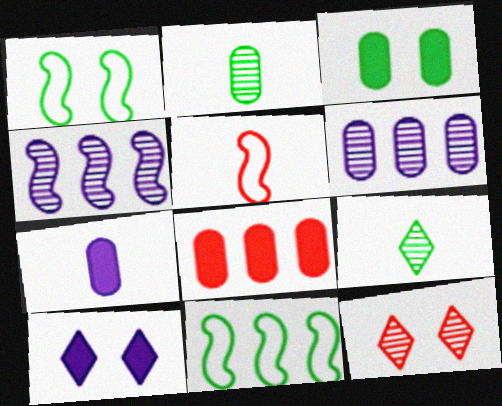[[2, 4, 12], 
[3, 7, 8], 
[3, 9, 11], 
[5, 7, 9], 
[5, 8, 12], 
[7, 11, 12]]